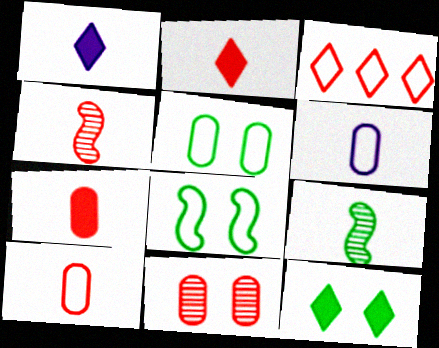[[1, 9, 10], 
[2, 4, 10], 
[2, 6, 9], 
[3, 6, 8]]